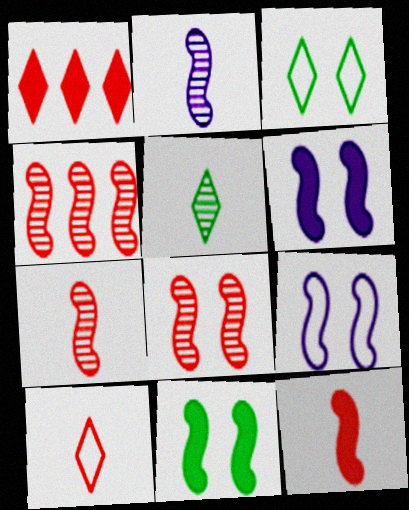[[4, 7, 8], 
[8, 9, 11]]